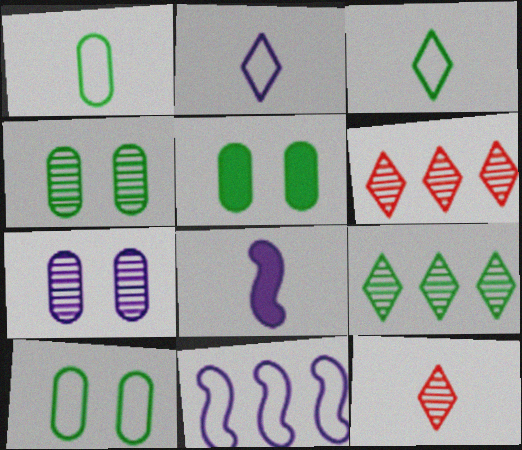[[1, 8, 12], 
[4, 5, 10], 
[5, 11, 12], 
[6, 8, 10]]